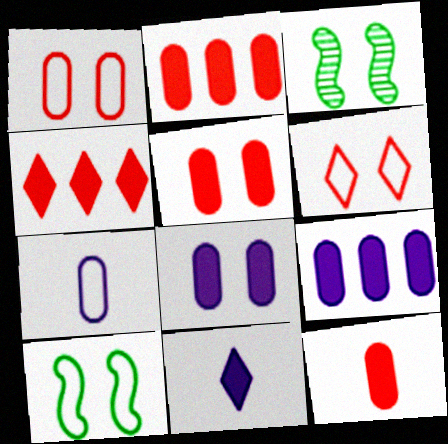[[2, 5, 12], 
[3, 4, 7], 
[3, 6, 8]]